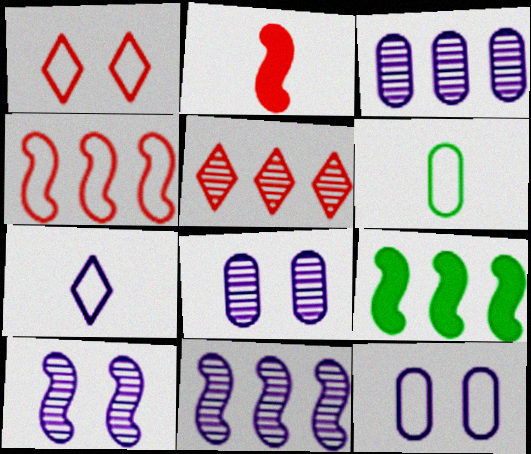[[4, 9, 11]]